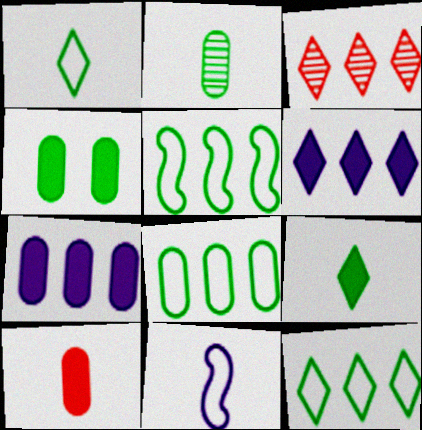[[2, 4, 8], 
[3, 4, 11], 
[3, 5, 7], 
[3, 6, 12], 
[4, 7, 10], 
[5, 8, 12]]